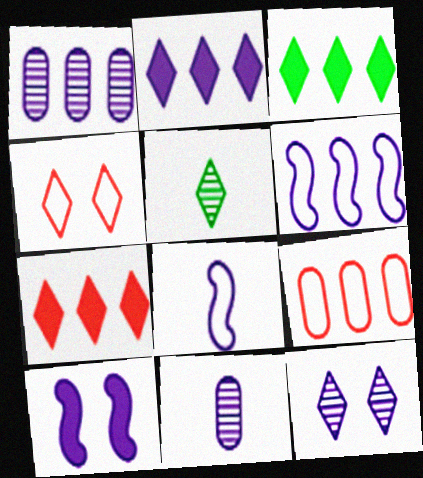[[1, 2, 6], 
[2, 3, 7], 
[2, 4, 5], 
[5, 9, 10]]